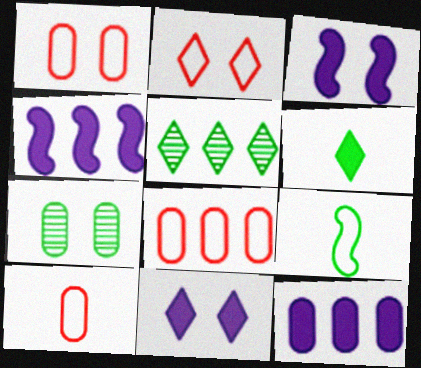[[1, 8, 10], 
[2, 3, 7], 
[3, 5, 10], 
[4, 5, 8], 
[7, 10, 12]]